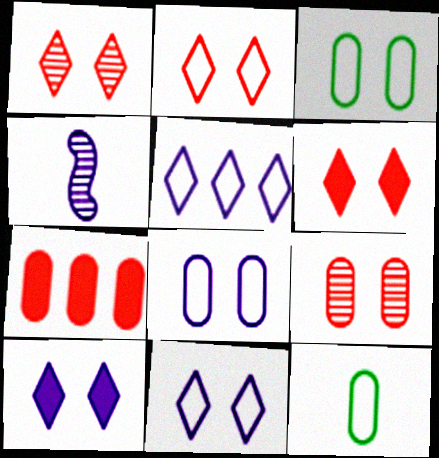[[1, 2, 6]]